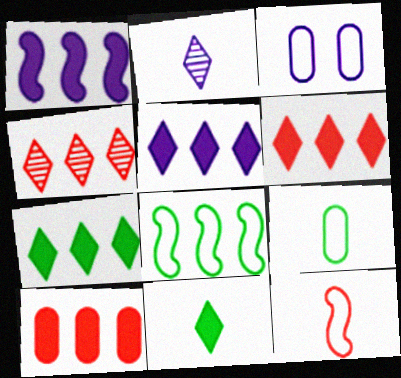[[1, 2, 3], 
[1, 7, 10], 
[5, 6, 7]]